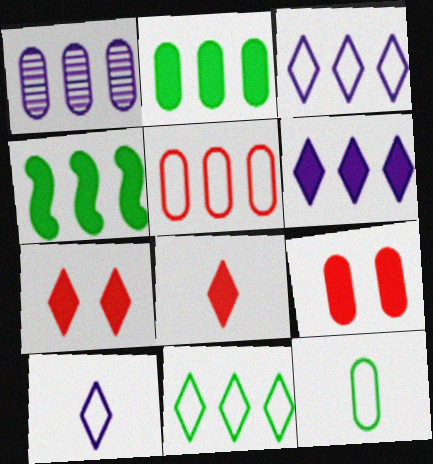[[1, 2, 5], 
[1, 9, 12]]